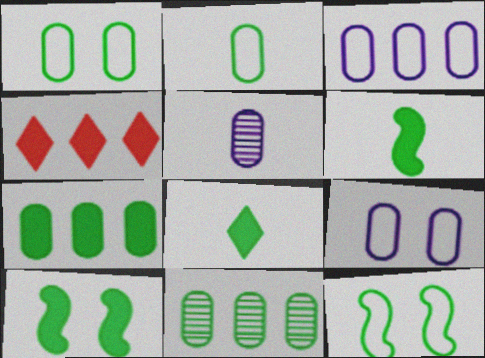[[4, 5, 12], 
[7, 8, 10], 
[8, 11, 12]]